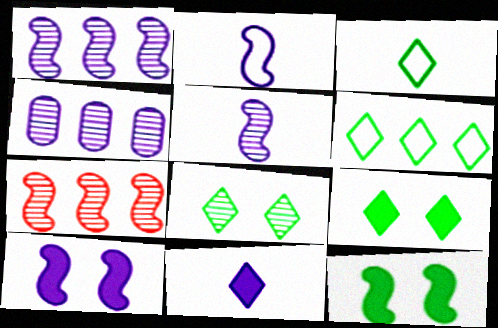[[1, 2, 10], 
[2, 7, 12]]